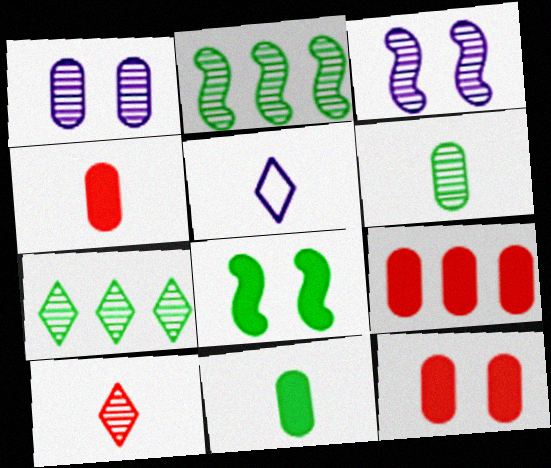[[1, 2, 10], 
[2, 5, 12], 
[4, 9, 12]]